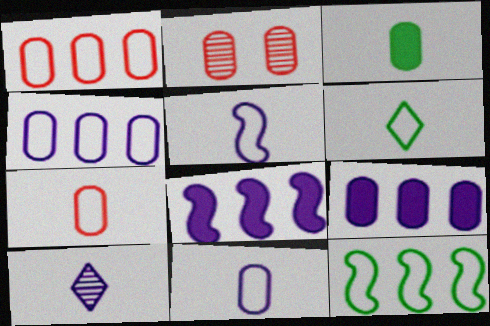[[2, 3, 4], 
[2, 6, 8], 
[5, 6, 7]]